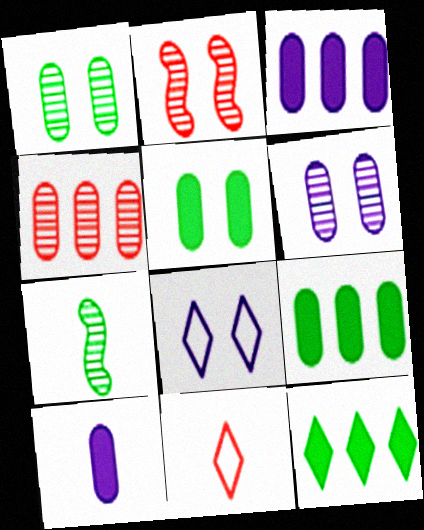[[2, 5, 8], 
[7, 10, 11]]